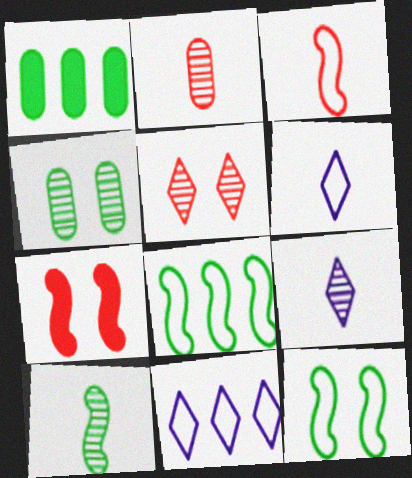[[2, 9, 10]]